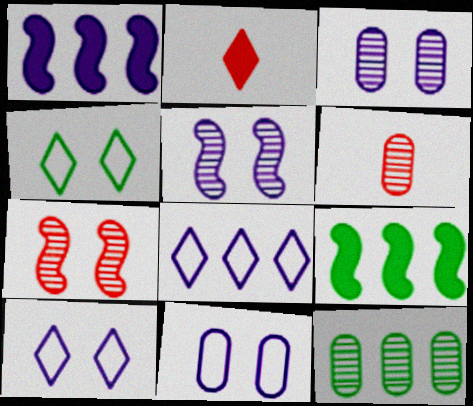[[1, 4, 6], 
[3, 6, 12], 
[6, 9, 10]]